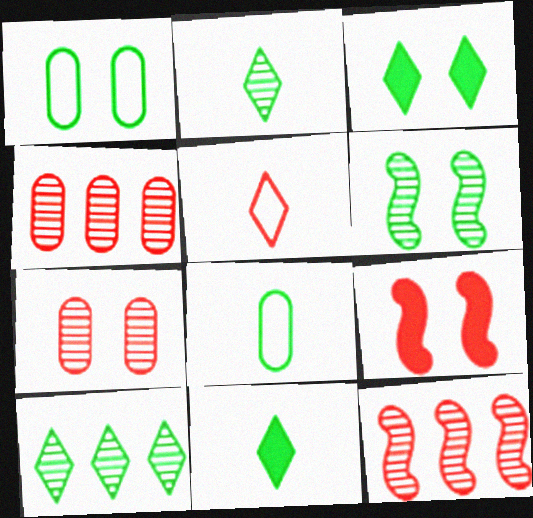[[1, 3, 6], 
[4, 5, 9]]